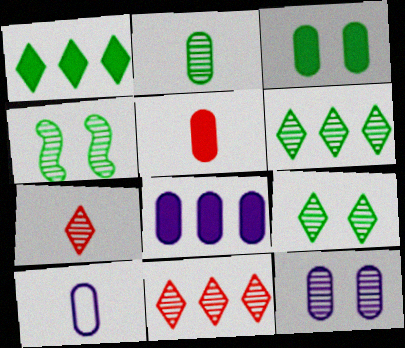[[2, 4, 6], 
[2, 5, 10], 
[3, 5, 8], 
[8, 10, 12]]